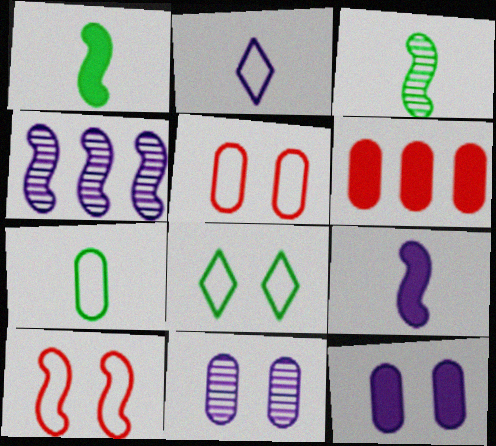[[1, 4, 10], 
[2, 4, 12], 
[6, 7, 11]]